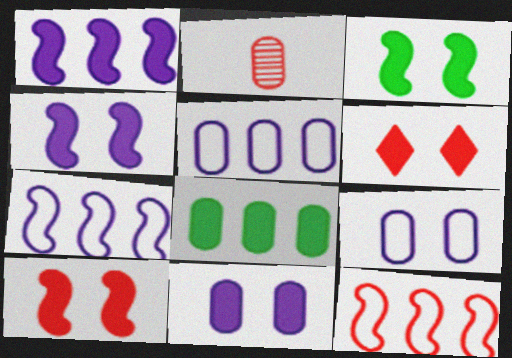[[2, 6, 12], 
[2, 8, 9], 
[3, 4, 10], 
[3, 6, 11]]